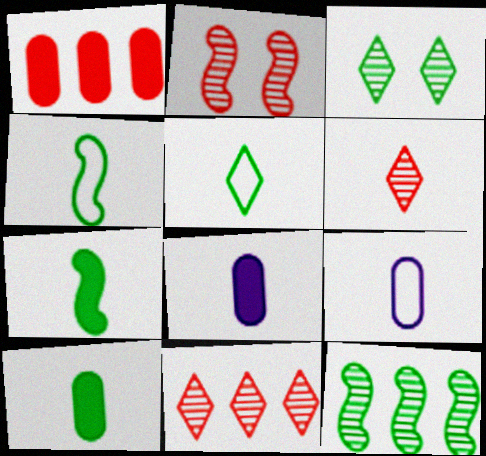[[4, 6, 8], 
[6, 7, 9]]